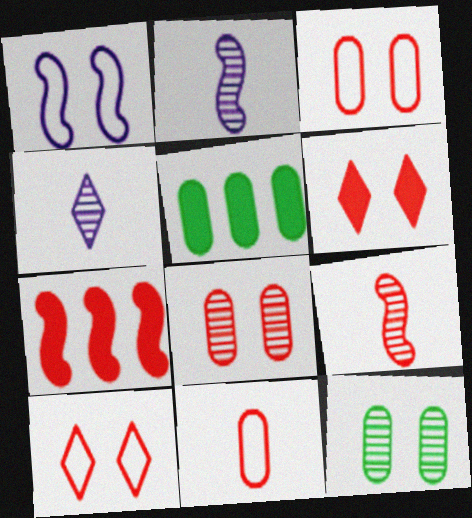[[1, 6, 12], 
[2, 5, 10]]